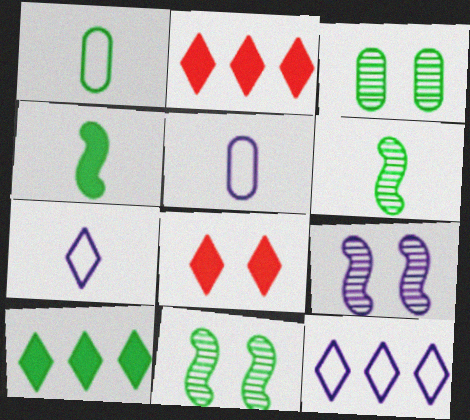[[1, 2, 9], 
[1, 10, 11], 
[2, 5, 11]]